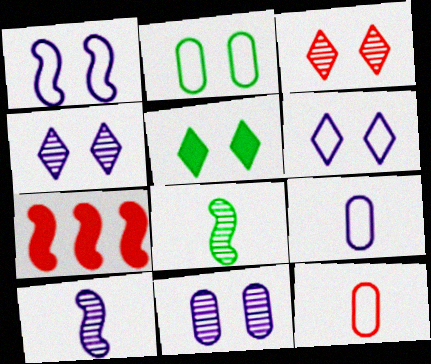[[1, 7, 8], 
[3, 5, 6], 
[3, 7, 12]]